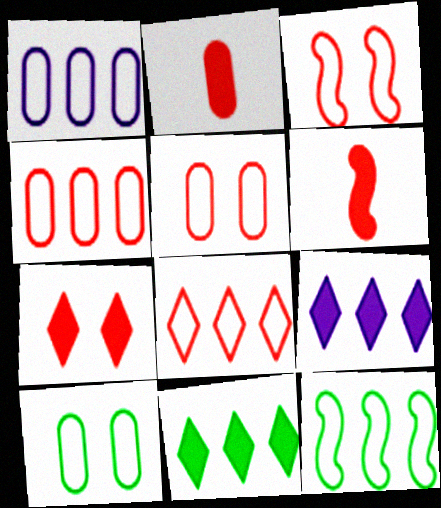[[1, 8, 12]]